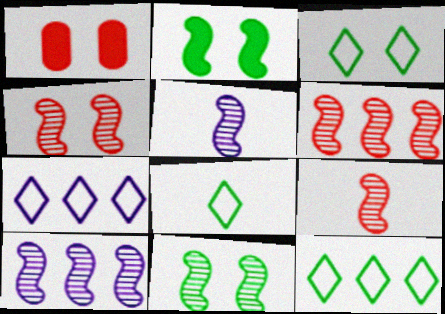[[1, 5, 12], 
[1, 8, 10], 
[3, 8, 12], 
[4, 6, 9], 
[5, 6, 11], 
[9, 10, 11]]